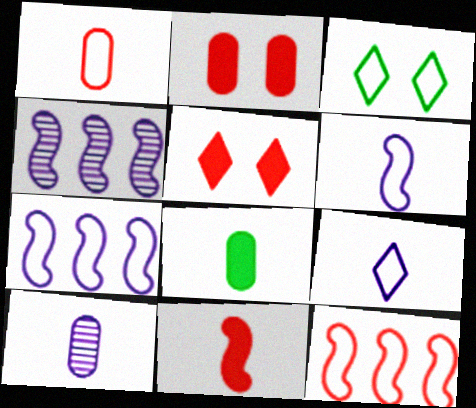[[1, 3, 7], 
[1, 8, 10]]